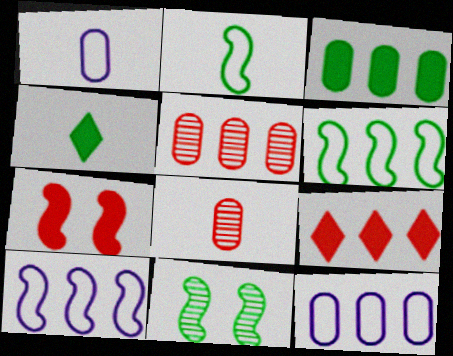[[1, 9, 11], 
[3, 5, 12]]